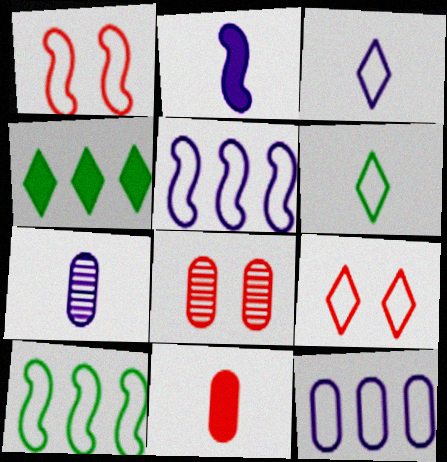[[1, 4, 7], 
[1, 6, 12], 
[2, 3, 7]]